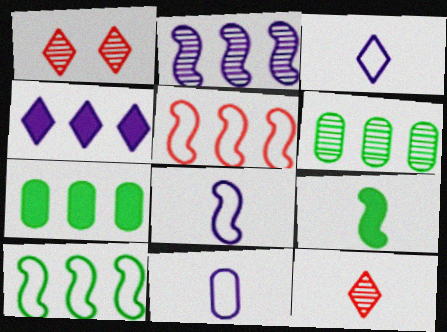[[1, 7, 8], 
[3, 8, 11], 
[4, 5, 6], 
[9, 11, 12]]